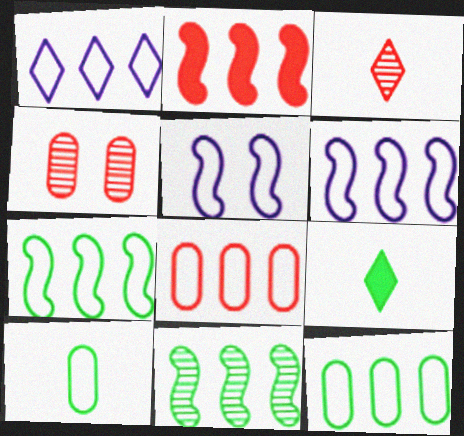[[1, 7, 8], 
[2, 6, 11], 
[4, 6, 9]]